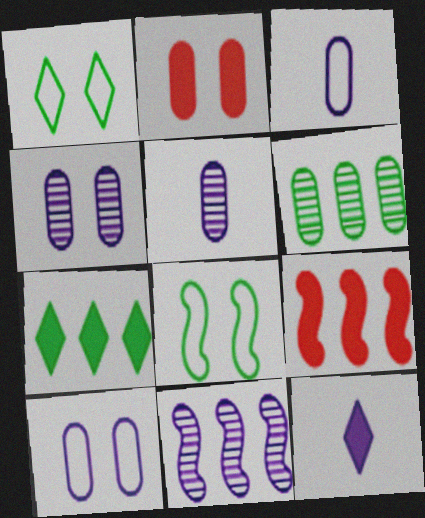[[1, 5, 9], 
[2, 3, 6], 
[10, 11, 12]]